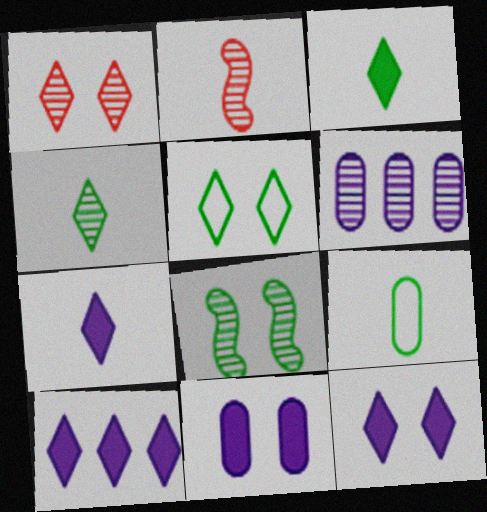[[1, 5, 12], 
[2, 7, 9], 
[7, 10, 12]]